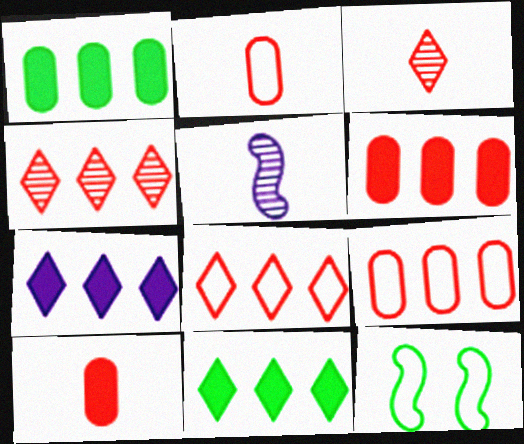[]